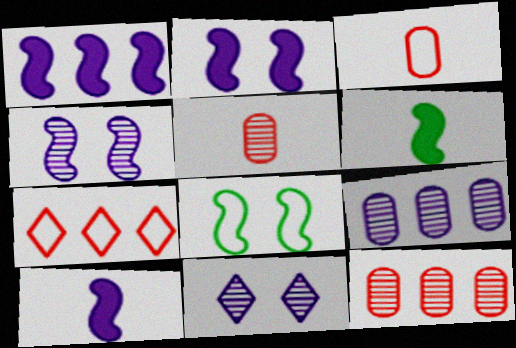[[1, 2, 10]]